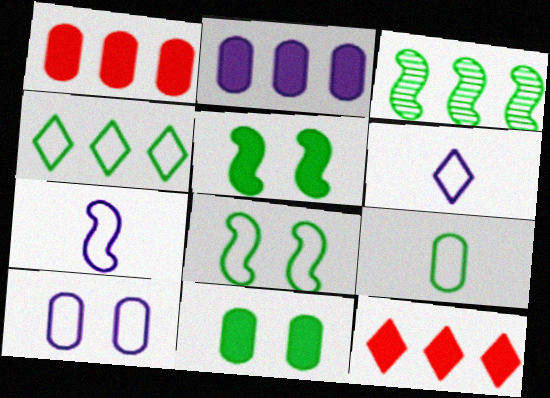[[4, 8, 9]]